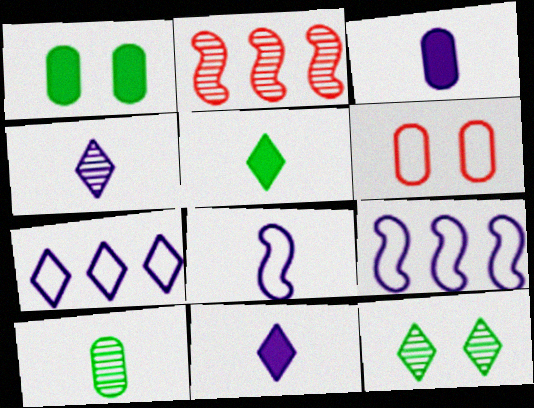[[3, 4, 8]]